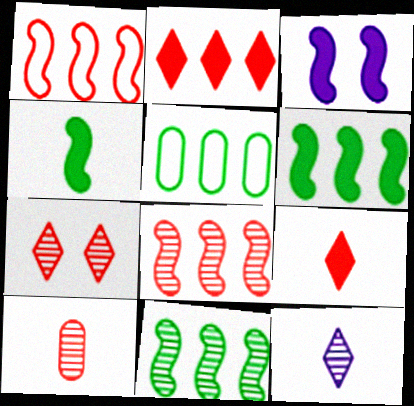[[7, 8, 10]]